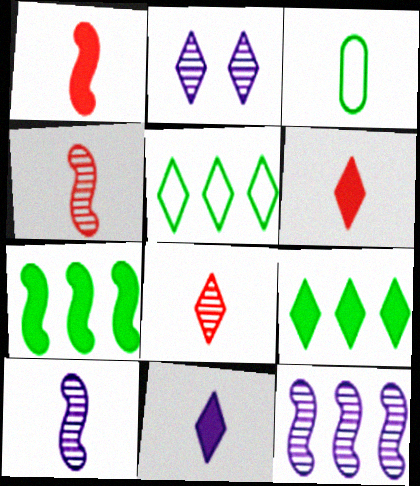[[2, 5, 6], 
[3, 4, 11], 
[3, 6, 10]]